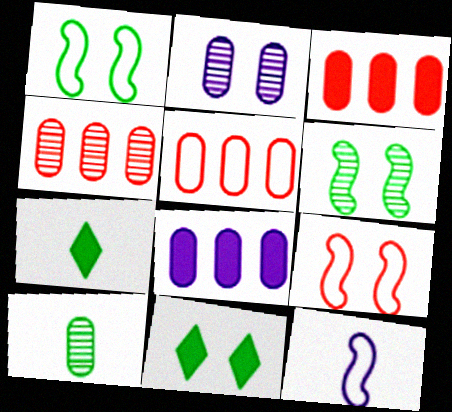[[2, 4, 10], 
[2, 9, 11], 
[3, 4, 5], 
[4, 11, 12]]